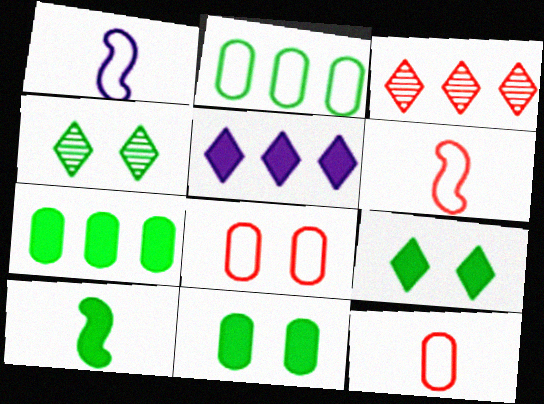[[1, 3, 11], 
[2, 4, 10], 
[7, 9, 10]]